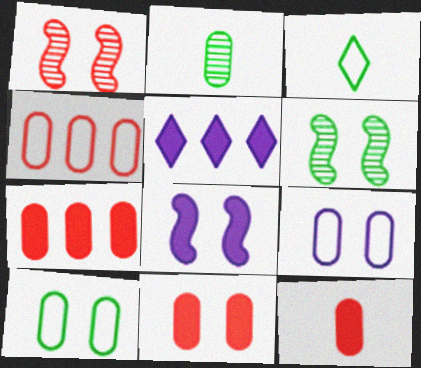[[2, 7, 9], 
[7, 11, 12]]